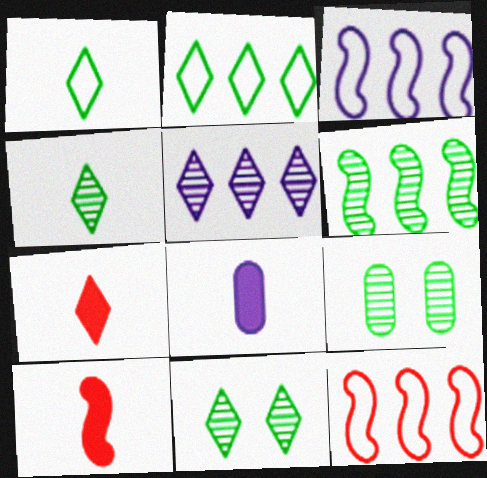[[3, 7, 9], 
[4, 6, 9], 
[8, 11, 12]]